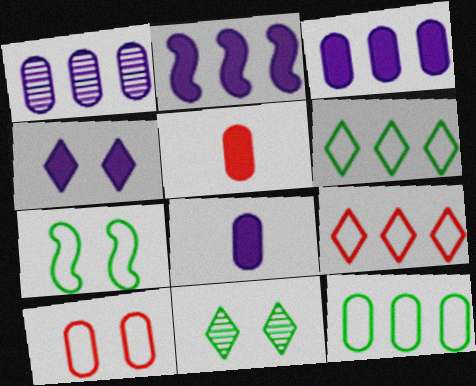[[2, 4, 8]]